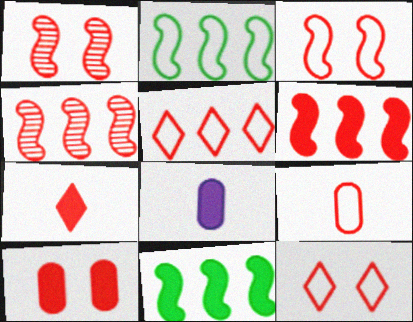[[1, 10, 12], 
[3, 5, 9], 
[6, 7, 10]]